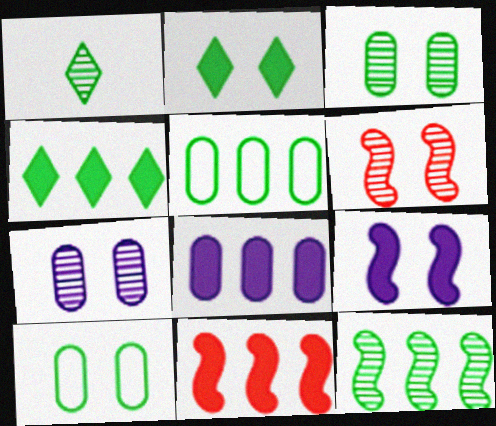[[1, 3, 12], 
[4, 5, 12], 
[4, 8, 11]]